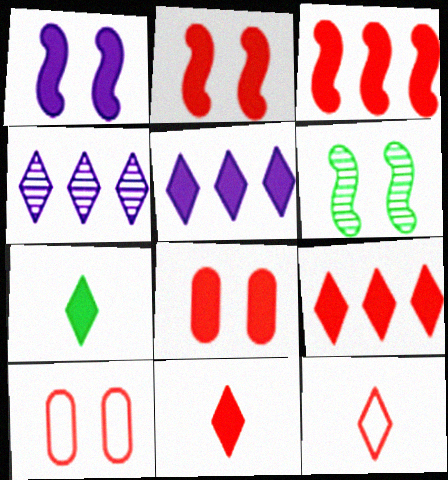[[3, 8, 11]]